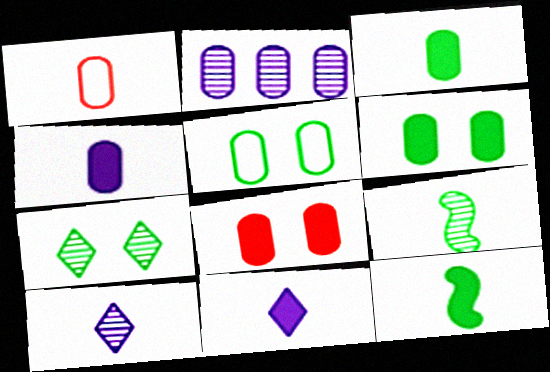[[1, 2, 6], 
[1, 9, 11], 
[1, 10, 12]]